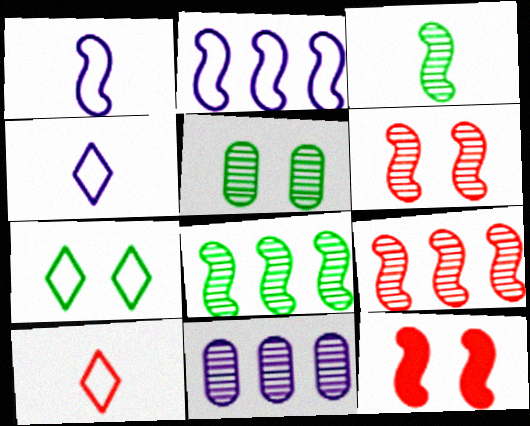[[1, 8, 12], 
[2, 3, 12]]